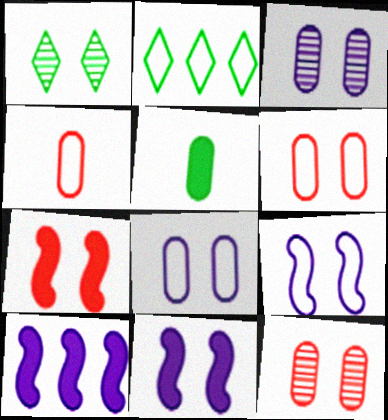[[1, 4, 10], 
[1, 6, 11], 
[1, 7, 8], 
[2, 4, 9]]